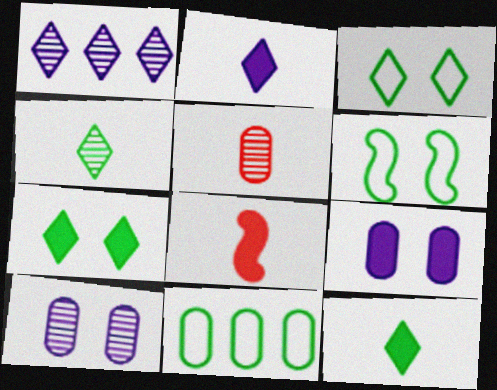[[5, 9, 11]]